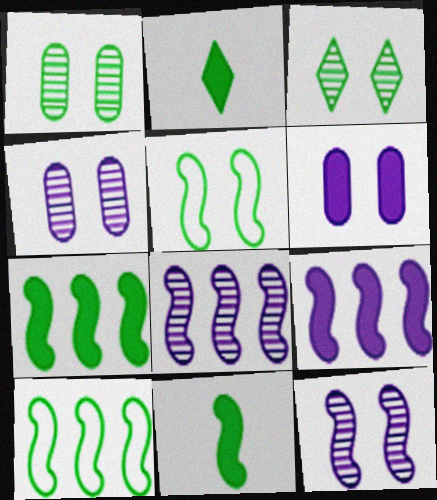[[1, 2, 10]]